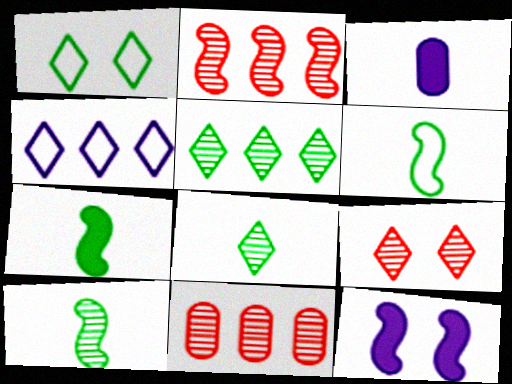[[1, 2, 3], 
[2, 6, 12], 
[6, 7, 10]]